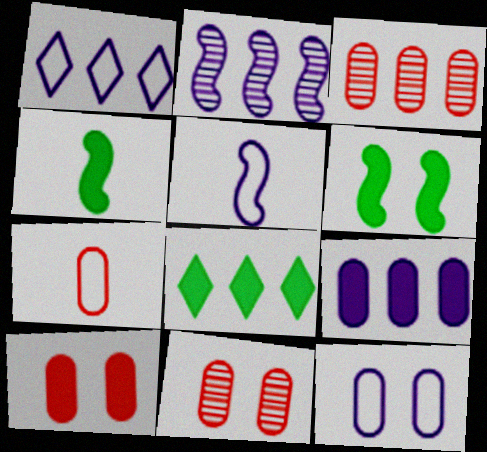[[1, 2, 9], 
[1, 4, 11], 
[1, 5, 12], 
[3, 7, 10], 
[5, 8, 11]]